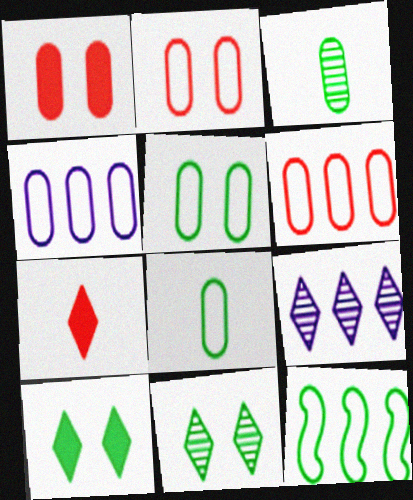[[1, 3, 4], 
[2, 4, 8], 
[3, 10, 12]]